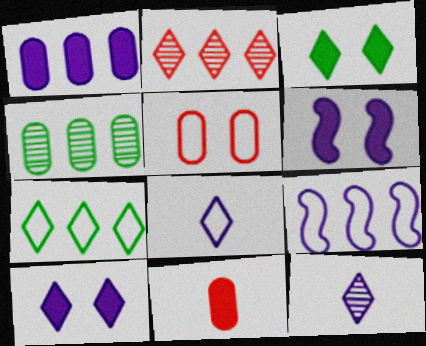[[2, 3, 8]]